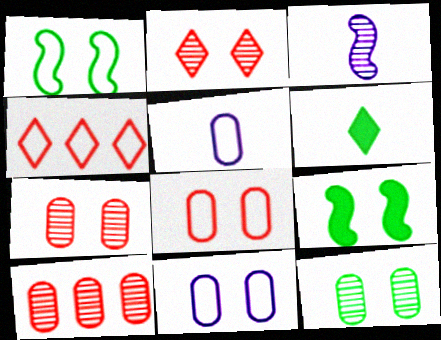[[1, 4, 5], 
[2, 9, 11]]